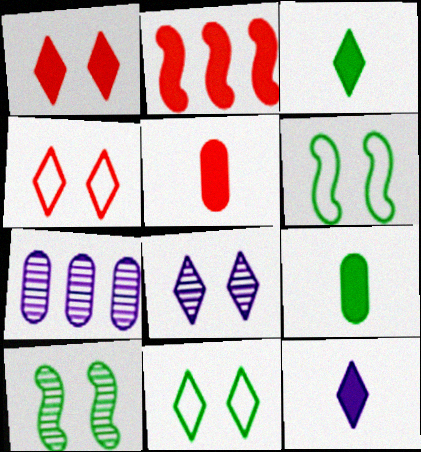[[1, 2, 5], 
[1, 8, 11]]